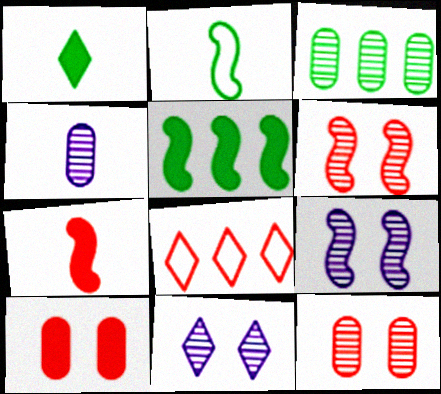[[1, 8, 11], 
[3, 4, 12], 
[7, 8, 12]]